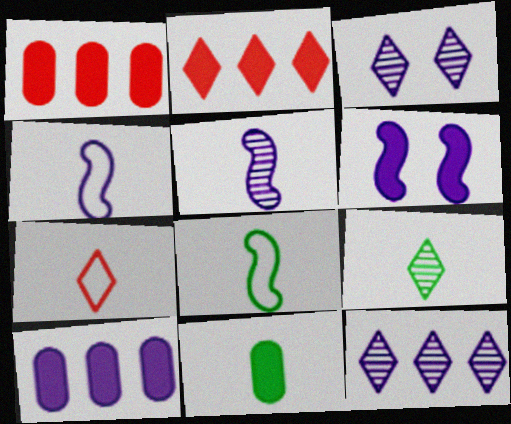[[1, 3, 8], 
[2, 6, 11], 
[3, 4, 10], 
[5, 7, 11], 
[8, 9, 11]]